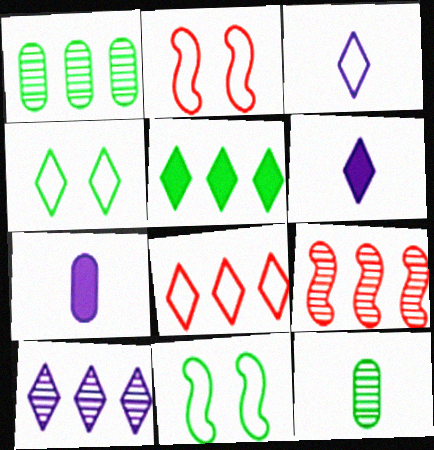[[1, 2, 6], 
[1, 9, 10], 
[3, 4, 8], 
[4, 7, 9], 
[5, 8, 10], 
[5, 11, 12]]